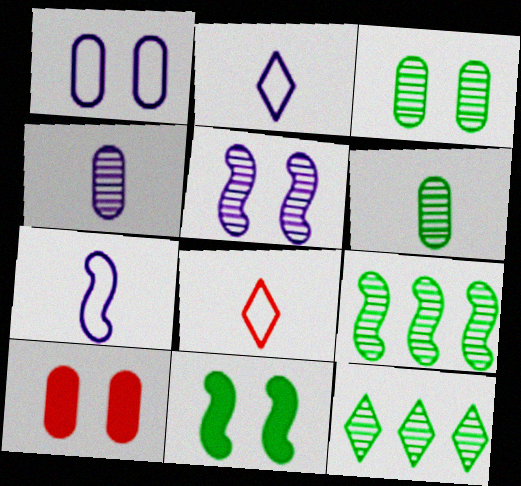[[1, 3, 10], 
[2, 9, 10], 
[7, 10, 12]]